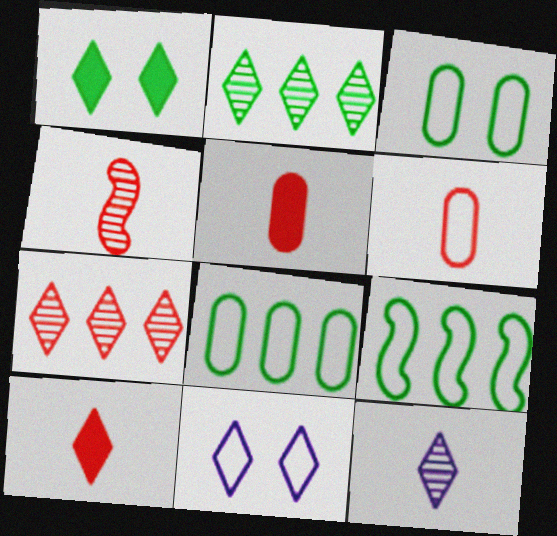[[2, 10, 11], 
[4, 6, 10], 
[6, 9, 11]]